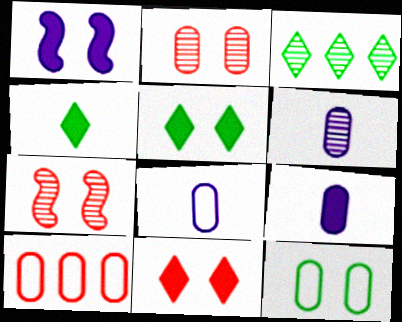[[3, 6, 7], 
[6, 8, 9], 
[8, 10, 12]]